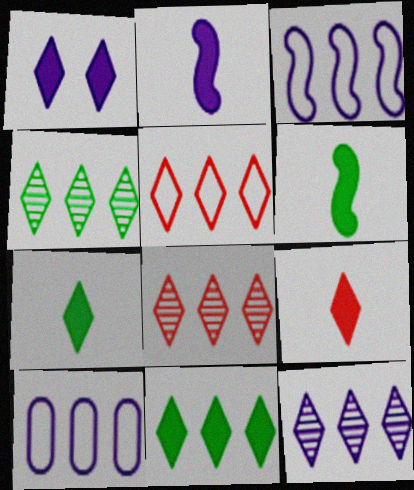[[1, 9, 11], 
[4, 8, 12], 
[5, 11, 12]]